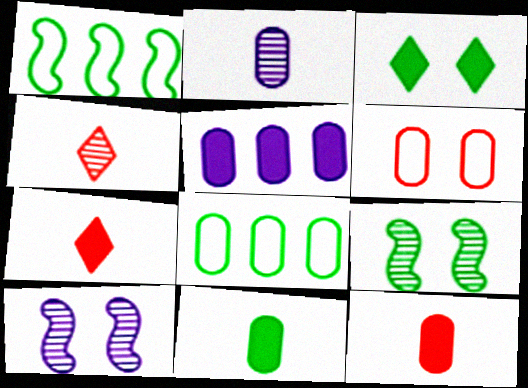[[3, 6, 10], 
[7, 8, 10]]